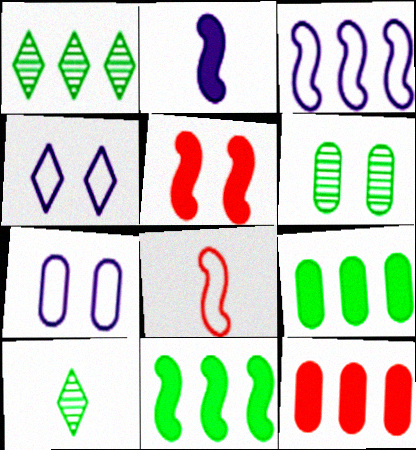[[1, 3, 12], 
[2, 5, 11], 
[4, 5, 6]]